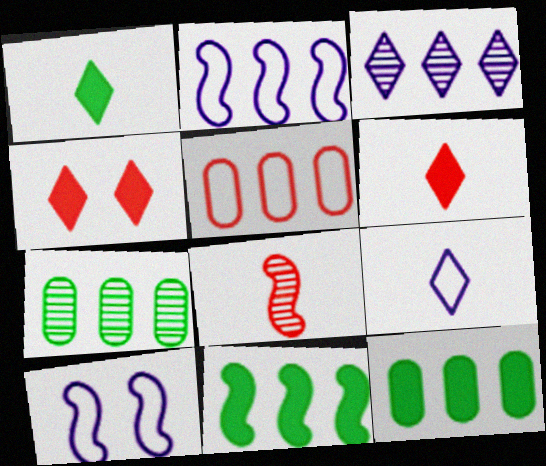[[3, 5, 11], 
[4, 5, 8], 
[6, 7, 10], 
[8, 10, 11]]